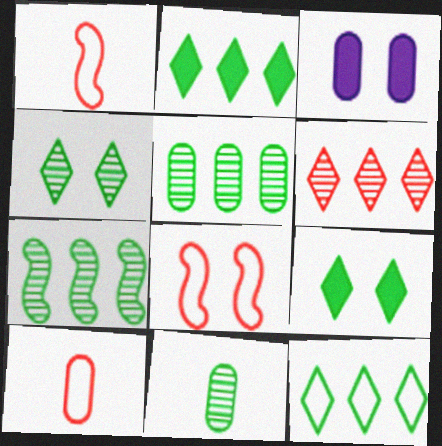[[3, 4, 8], 
[3, 5, 10], 
[4, 7, 11]]